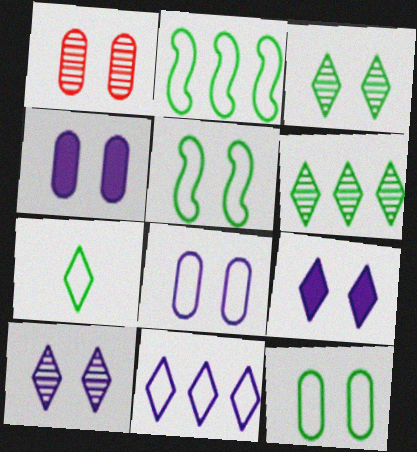[[1, 4, 12], 
[1, 5, 9], 
[2, 7, 12]]